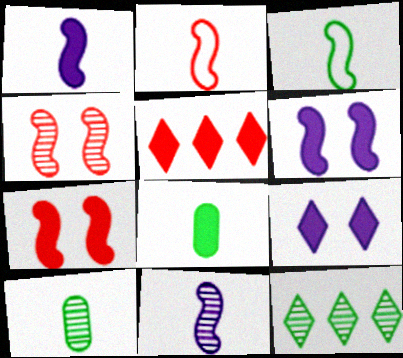[[5, 6, 8]]